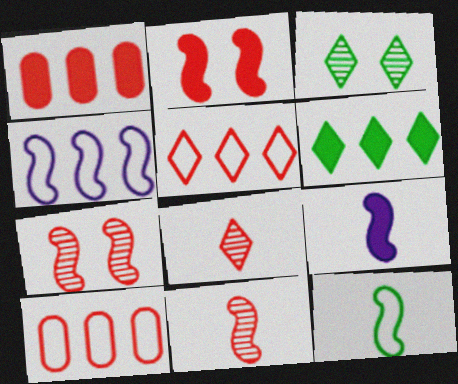[[2, 8, 10], 
[3, 9, 10], 
[9, 11, 12]]